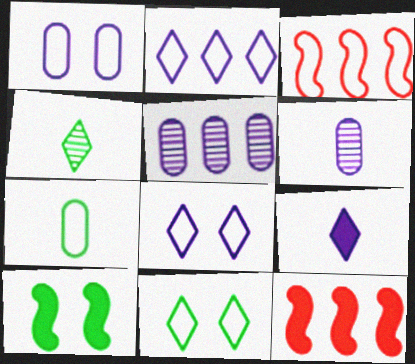[[1, 4, 12], 
[3, 7, 8], 
[6, 11, 12]]